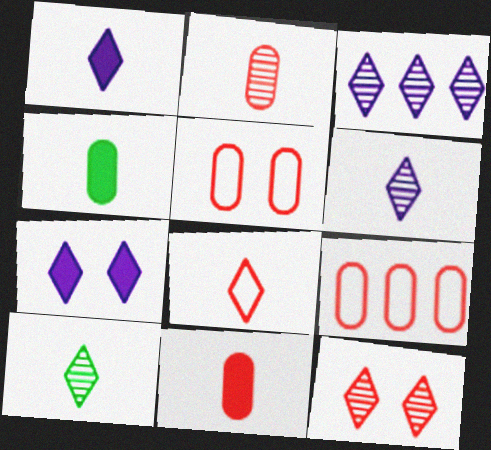[[1, 8, 10], 
[3, 10, 12]]